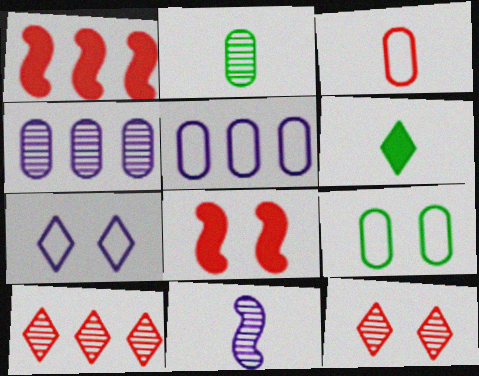[[1, 2, 7], 
[1, 3, 12], 
[3, 5, 9], 
[3, 6, 11], 
[3, 8, 10], 
[6, 7, 10]]